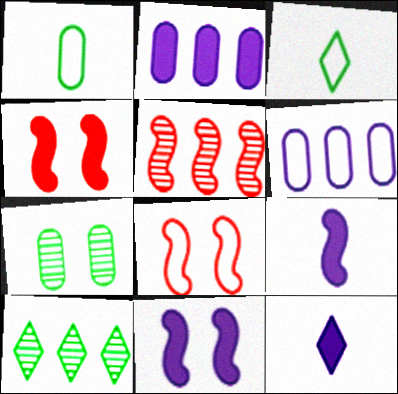[[2, 11, 12], 
[3, 6, 8]]